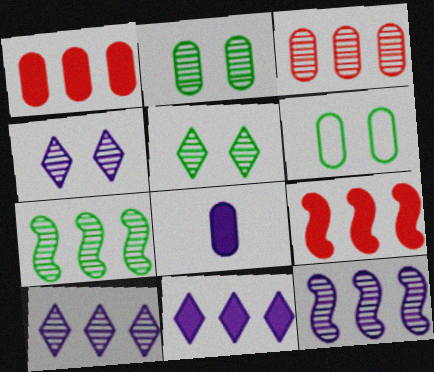[[3, 6, 8], 
[3, 7, 10]]